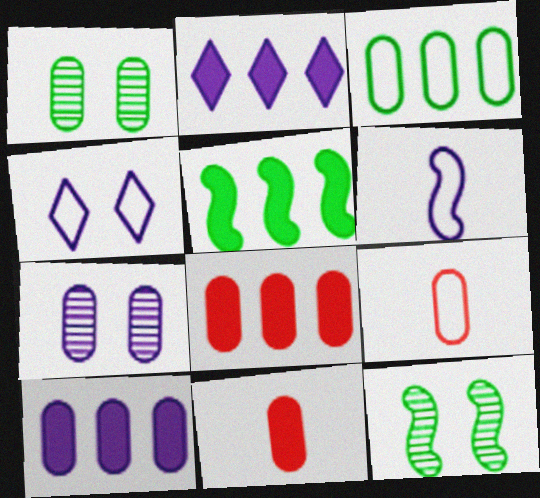[[1, 9, 10], 
[2, 5, 8], 
[2, 6, 7], 
[2, 9, 12], 
[3, 7, 11]]